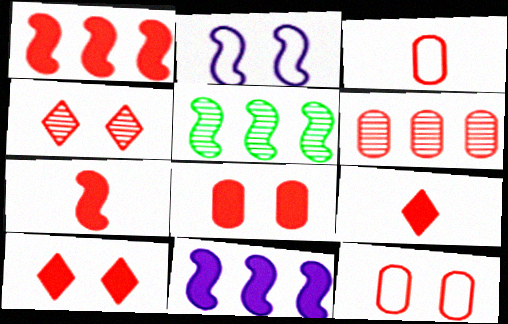[[1, 3, 4], 
[1, 8, 9], 
[2, 5, 7], 
[3, 6, 8]]